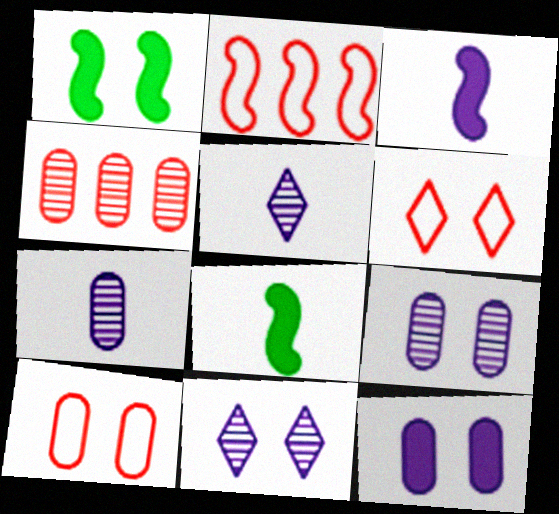[[1, 6, 9], 
[1, 10, 11]]